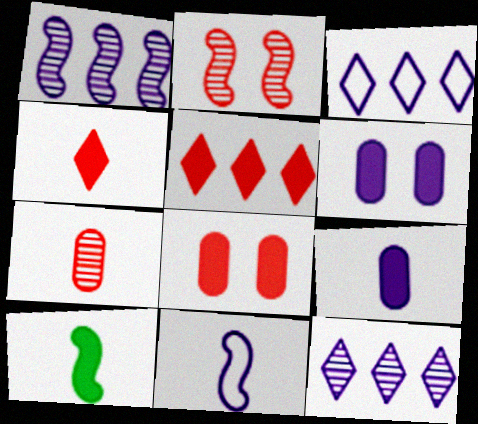[[4, 9, 10], 
[5, 6, 10], 
[6, 11, 12]]